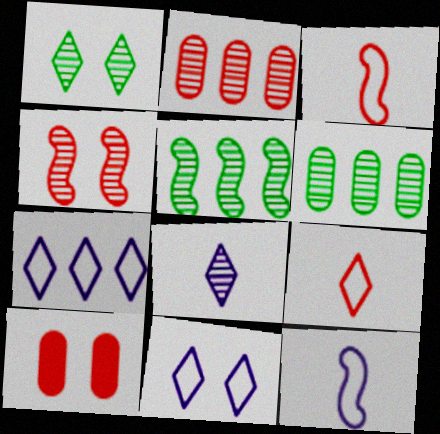[[4, 6, 8]]